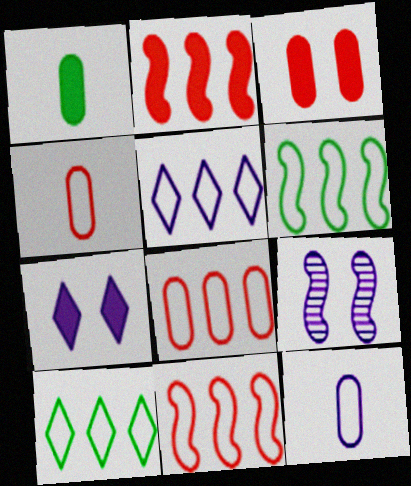[[1, 2, 7], 
[5, 6, 8]]